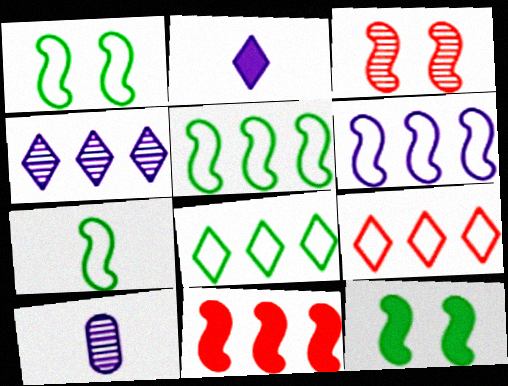[[1, 5, 7], 
[9, 10, 12]]